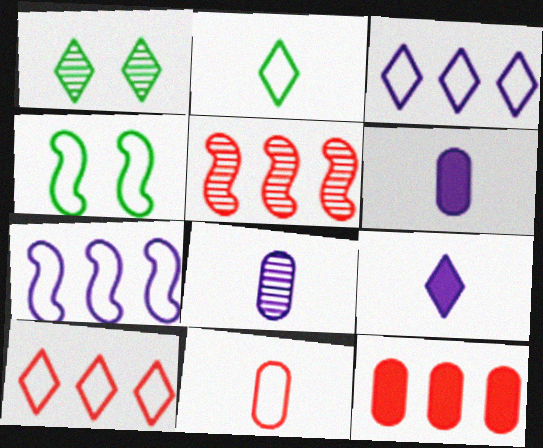[[1, 5, 8], 
[1, 9, 10], 
[3, 4, 11], 
[5, 10, 12]]